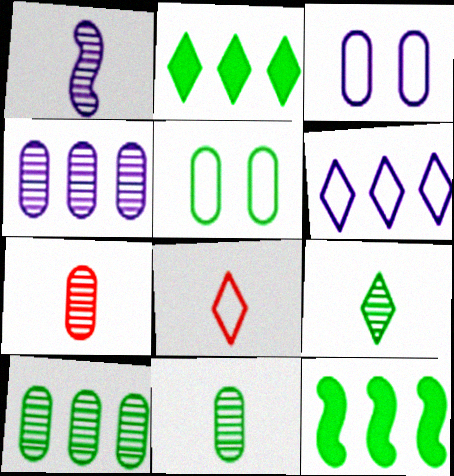[[1, 7, 9], 
[5, 9, 12]]